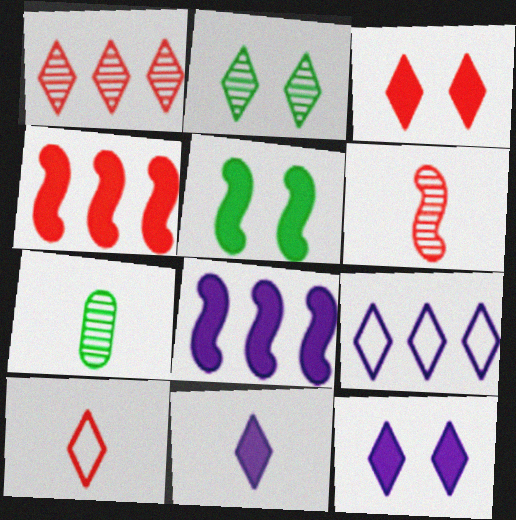[[1, 3, 10]]